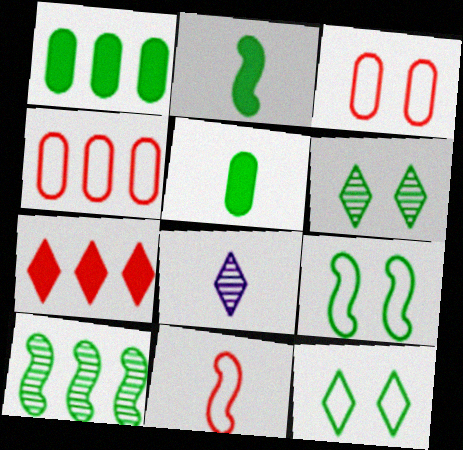[[2, 9, 10], 
[5, 8, 11], 
[5, 10, 12], 
[7, 8, 12]]